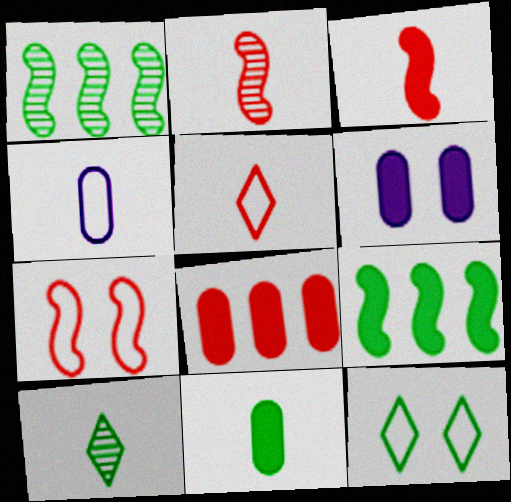[[1, 5, 6], 
[1, 11, 12], 
[3, 4, 10], 
[6, 8, 11]]